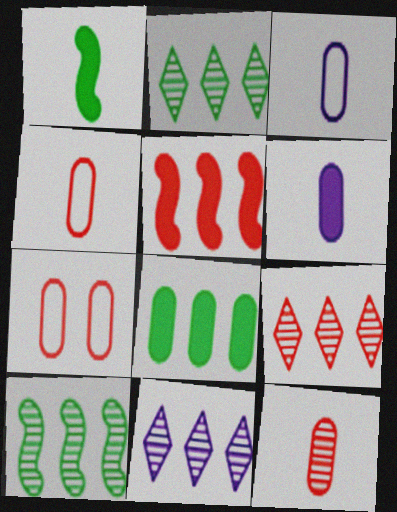[[1, 7, 11], 
[2, 9, 11]]